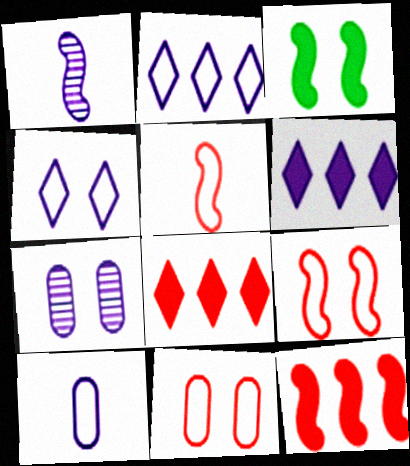[]